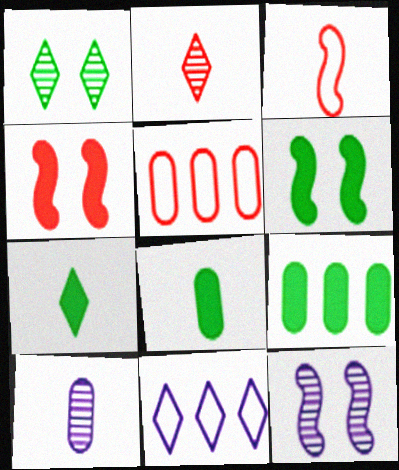[[2, 4, 5], 
[3, 7, 10], 
[5, 7, 12], 
[6, 7, 9]]